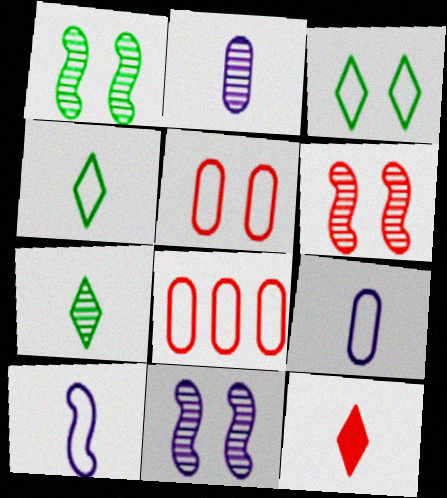[[1, 6, 11], 
[3, 8, 10], 
[6, 8, 12]]